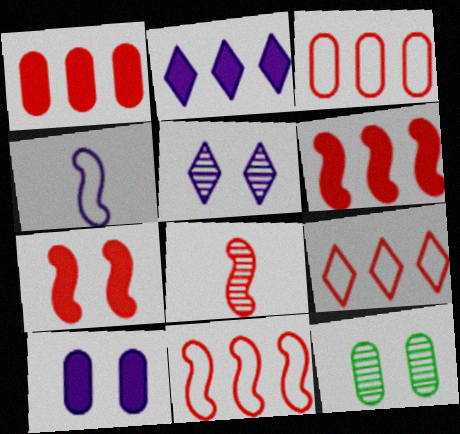[[3, 9, 11], 
[7, 8, 11]]